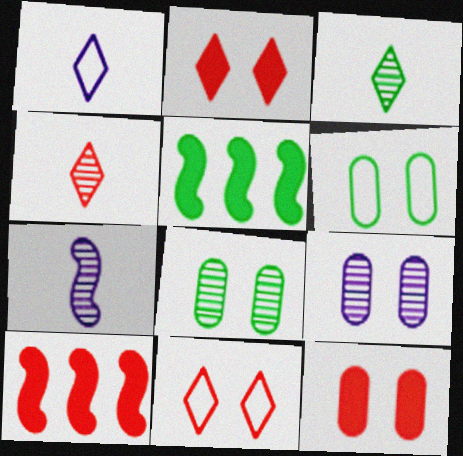[[1, 8, 10], 
[3, 5, 6], 
[6, 9, 12]]